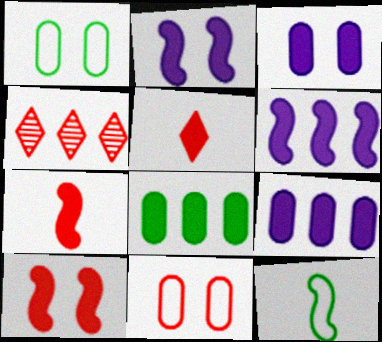[[2, 5, 8], 
[3, 4, 12], 
[4, 7, 11]]